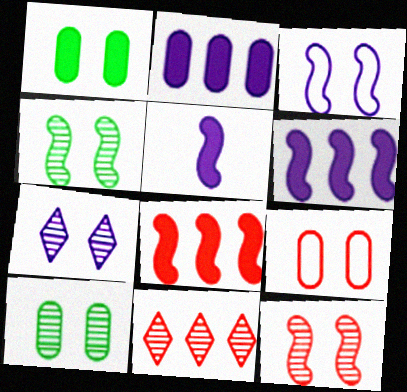[[7, 10, 12]]